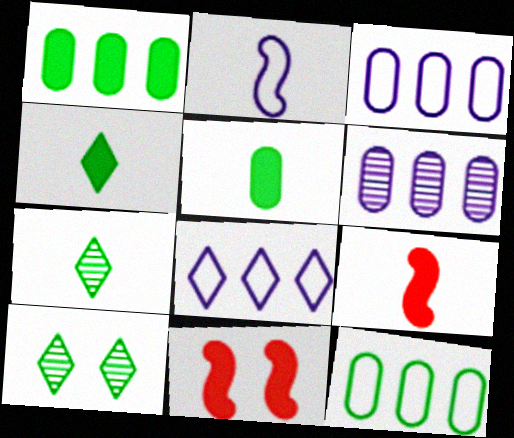[[3, 7, 11], 
[3, 9, 10]]